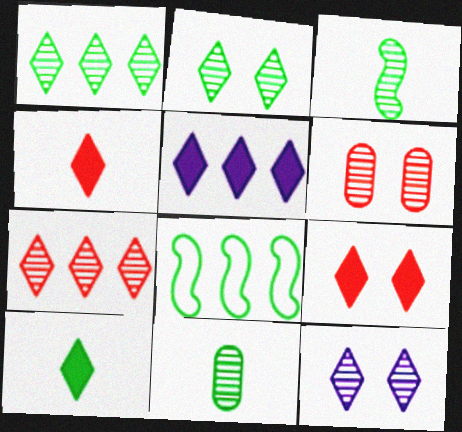[[5, 9, 10]]